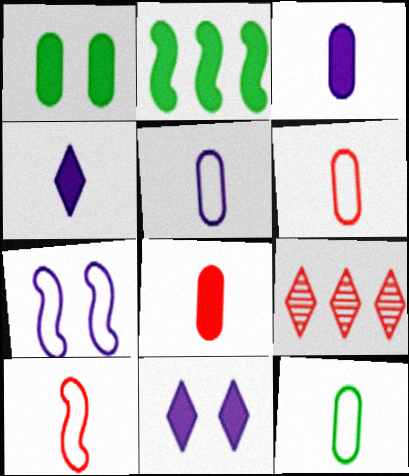[[2, 8, 11], 
[5, 6, 12]]